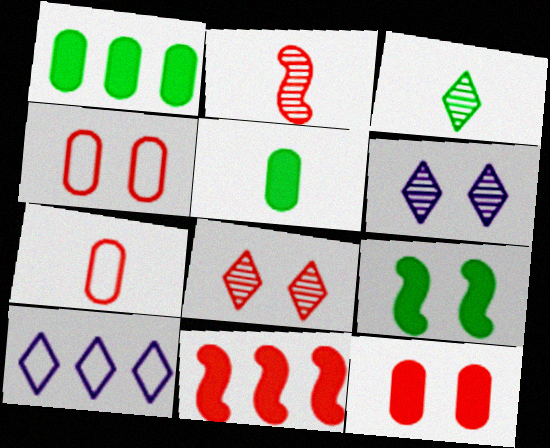[[4, 6, 9], 
[7, 8, 11]]